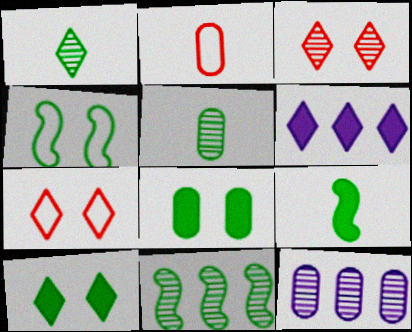[[1, 6, 7], 
[2, 8, 12], 
[4, 9, 11], 
[7, 9, 12]]